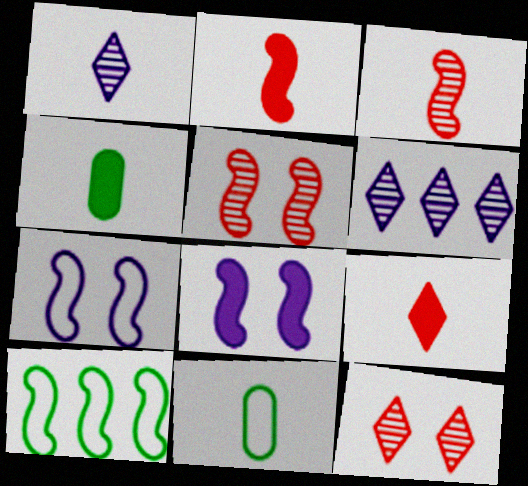[[1, 2, 11], 
[3, 8, 10]]